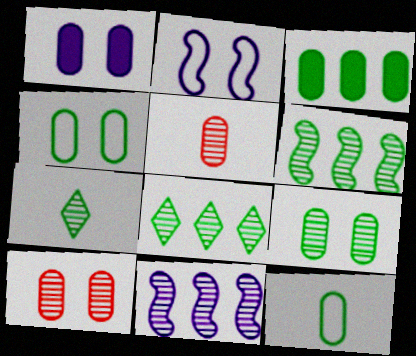[[1, 4, 10], 
[3, 9, 12], 
[6, 7, 9], 
[7, 10, 11]]